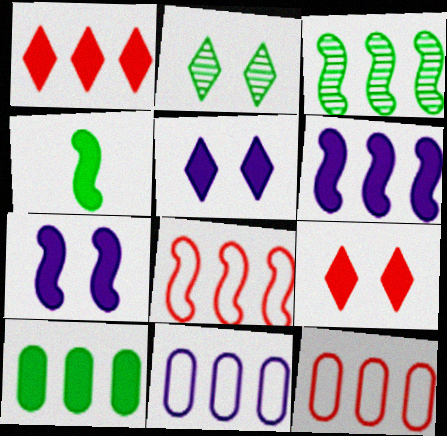[[1, 3, 11], 
[1, 6, 10], 
[3, 6, 8]]